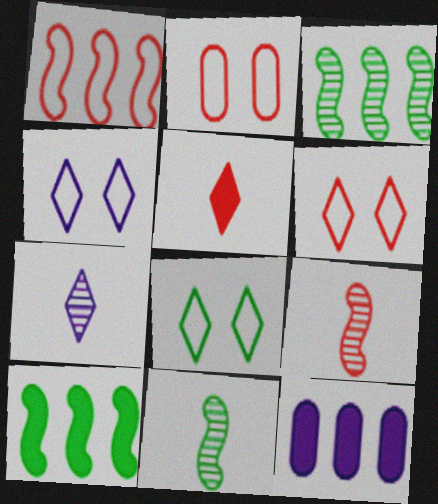[[2, 7, 10], 
[4, 6, 8], 
[6, 11, 12], 
[8, 9, 12]]